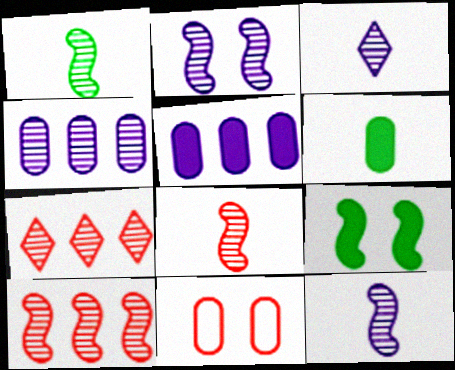[[1, 2, 10], 
[1, 8, 12], 
[2, 3, 4], 
[4, 6, 11]]